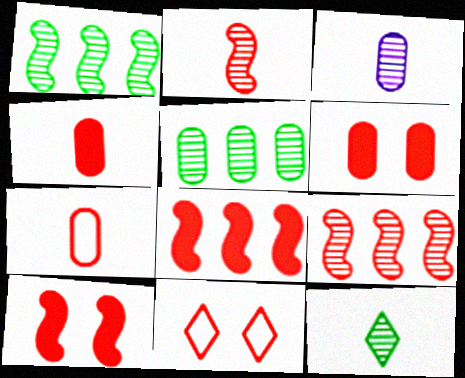[[2, 3, 12], 
[4, 9, 11]]